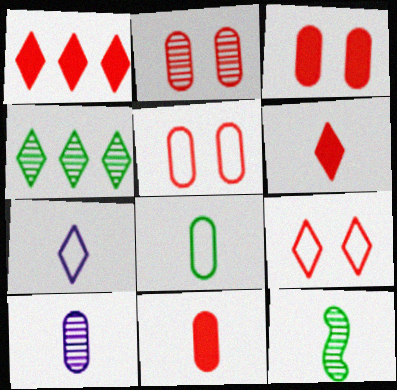[[2, 3, 5], 
[7, 11, 12], 
[8, 10, 11]]